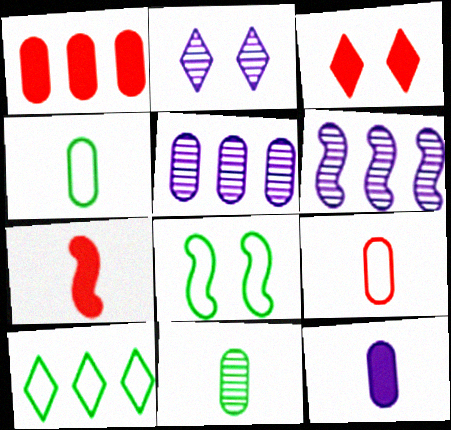[[1, 3, 7], 
[1, 6, 10], 
[3, 4, 6], 
[4, 8, 10], 
[6, 7, 8], 
[9, 11, 12]]